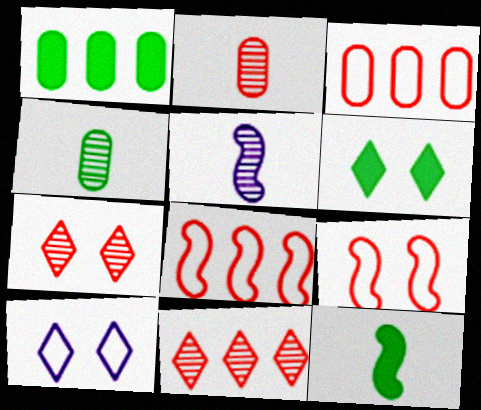[[1, 6, 12], 
[3, 5, 6], 
[6, 7, 10]]